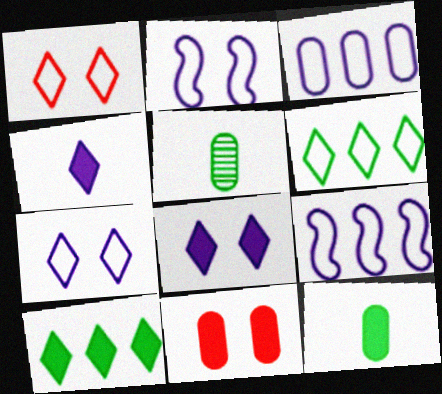[[3, 5, 11]]